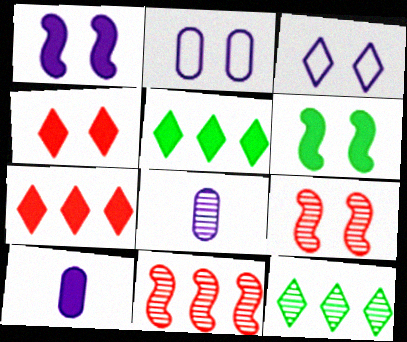[[6, 7, 10], 
[8, 9, 12]]